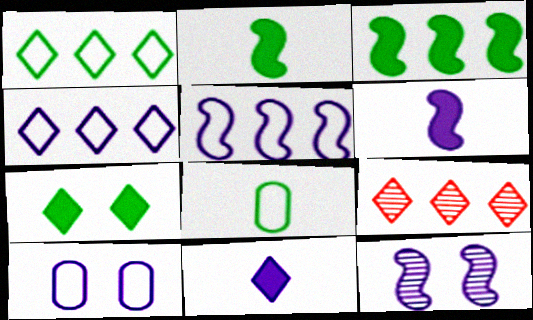[[2, 9, 10], 
[5, 6, 12]]